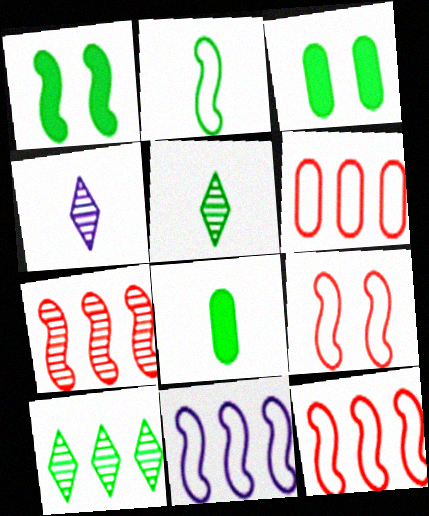[[1, 4, 6], 
[2, 3, 10], 
[2, 5, 8], 
[2, 9, 11], 
[3, 4, 12]]